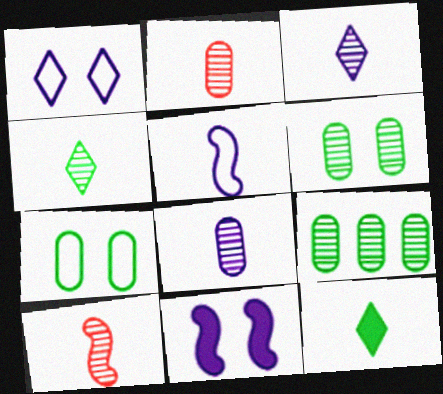[[2, 5, 12], 
[4, 8, 10]]